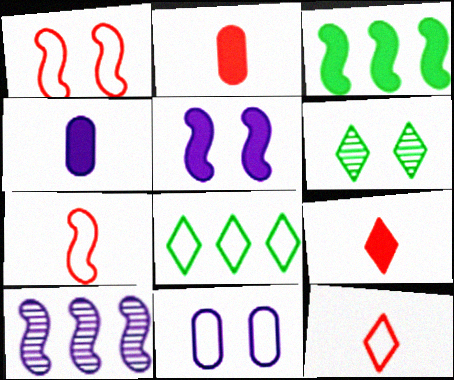[[7, 8, 11]]